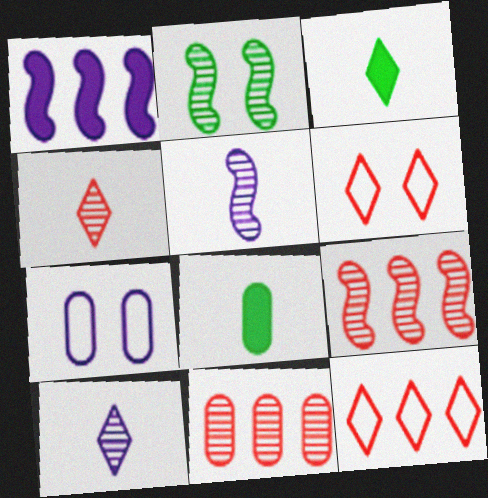[[1, 7, 10], 
[2, 5, 9], 
[2, 10, 11], 
[3, 7, 9], 
[7, 8, 11]]